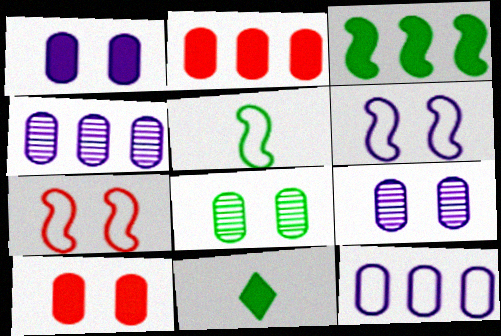[[4, 7, 11]]